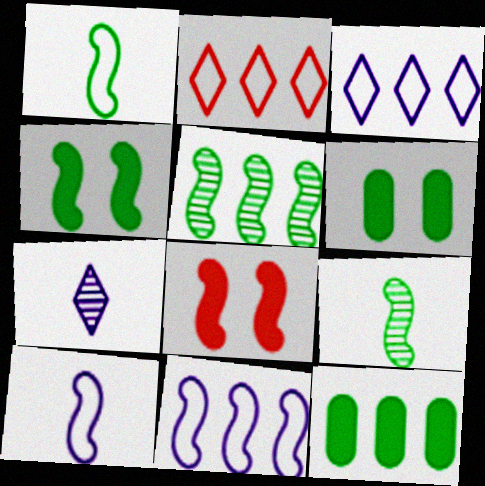[[1, 4, 5], 
[5, 8, 10], 
[8, 9, 11]]